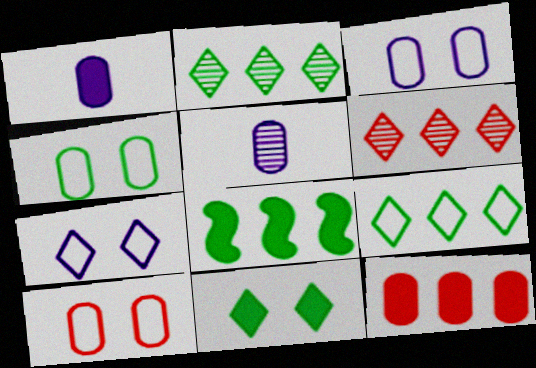[[3, 4, 10], 
[4, 5, 12]]